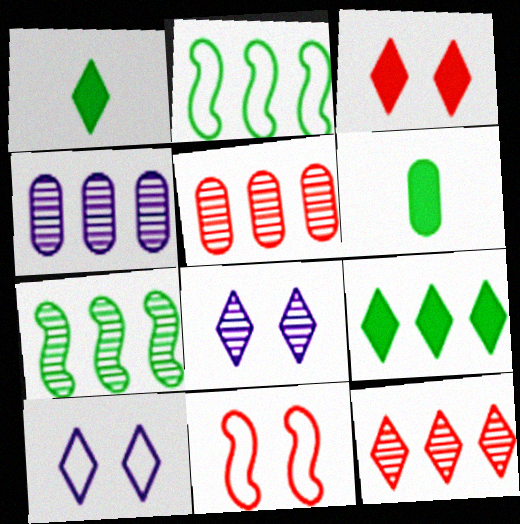[[1, 4, 11], 
[1, 10, 12], 
[4, 7, 12]]